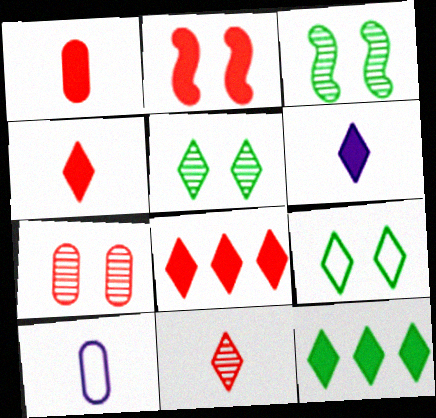[[1, 2, 8], 
[3, 8, 10]]